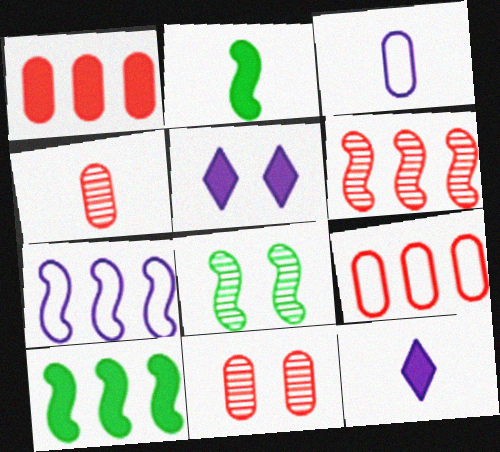[[1, 2, 5], 
[6, 7, 10], 
[8, 9, 12]]